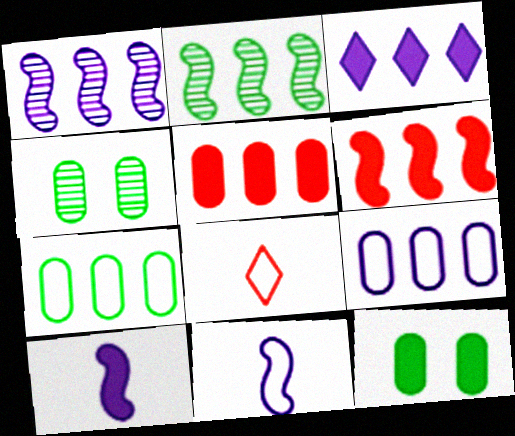[[1, 3, 9], 
[1, 8, 12]]